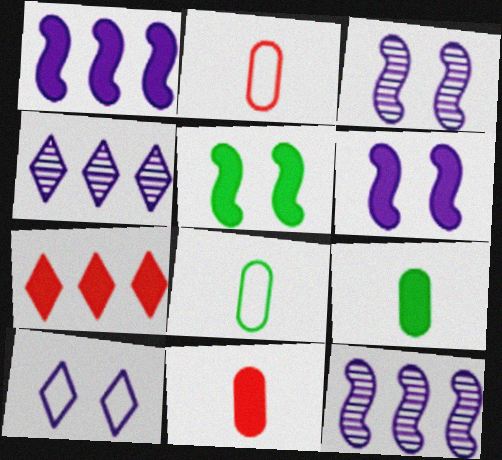[[2, 4, 5], 
[3, 7, 8], 
[6, 7, 9]]